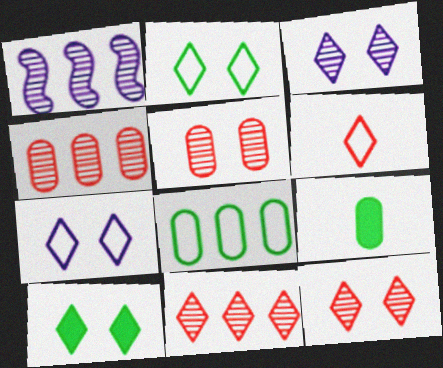[[7, 10, 12]]